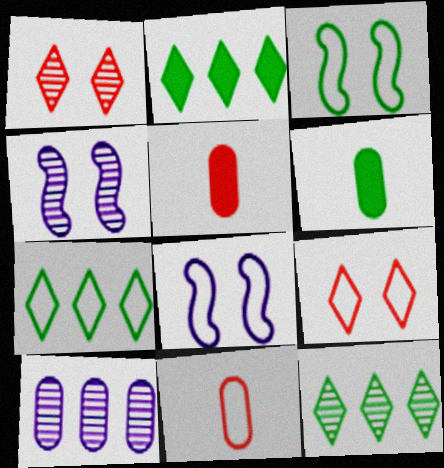[[2, 4, 11], 
[2, 7, 12], 
[3, 6, 12], 
[4, 5, 7], 
[5, 8, 12], 
[7, 8, 11]]